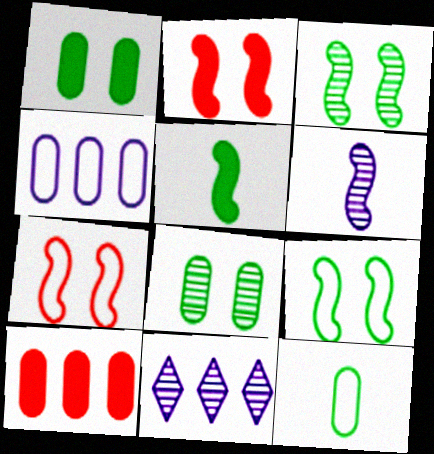[[2, 11, 12]]